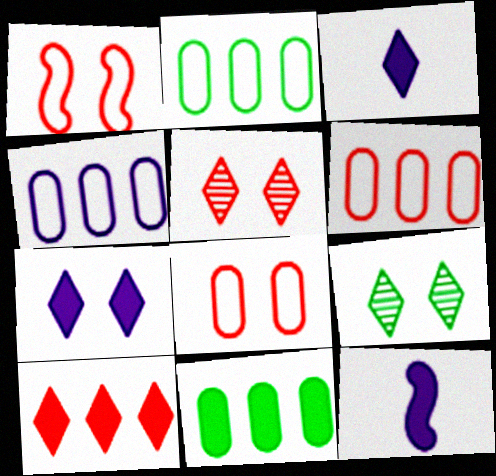[[2, 4, 6], 
[2, 5, 12], 
[6, 9, 12]]